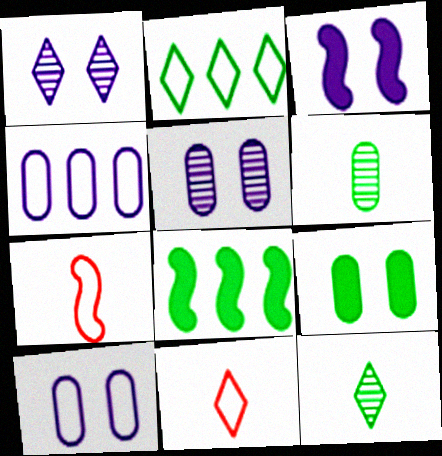[[1, 3, 10], 
[2, 7, 10], 
[5, 8, 11]]